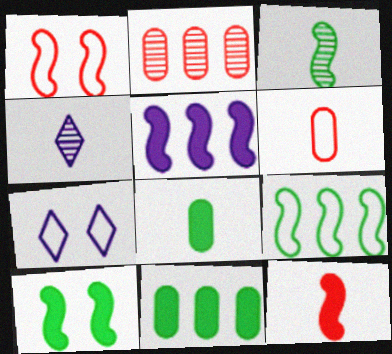[[1, 3, 5], 
[1, 4, 11], 
[3, 9, 10], 
[5, 10, 12], 
[6, 7, 9]]